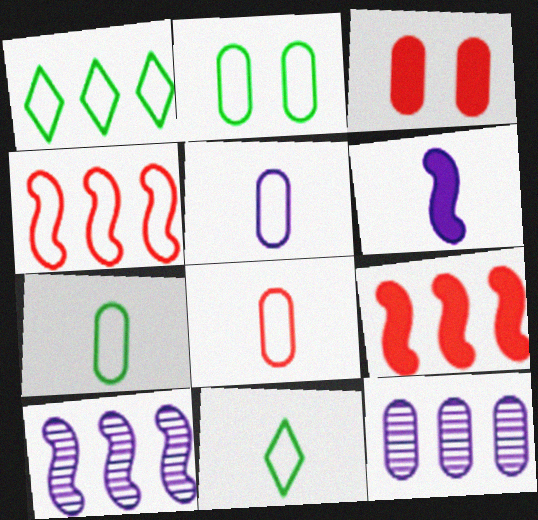[[1, 9, 12], 
[3, 7, 12], 
[3, 10, 11], 
[5, 7, 8]]